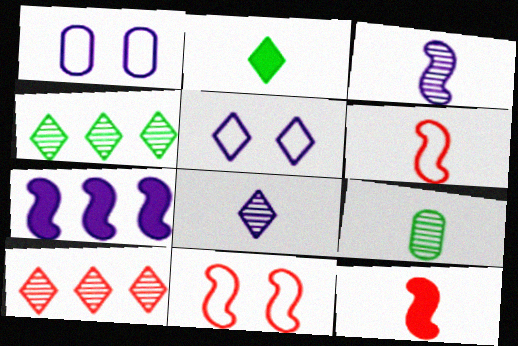[[1, 4, 12], 
[1, 7, 8], 
[2, 5, 10]]